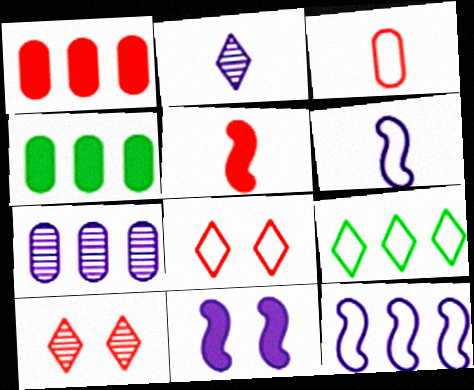[[4, 6, 10]]